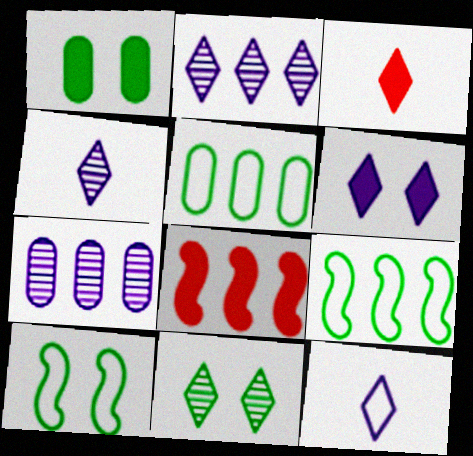[[1, 10, 11], 
[2, 5, 8], 
[2, 6, 12], 
[3, 7, 10]]